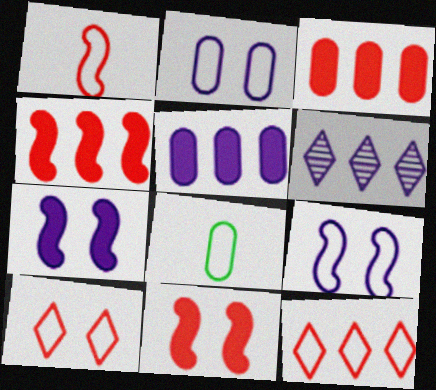[[6, 8, 11], 
[8, 9, 12]]